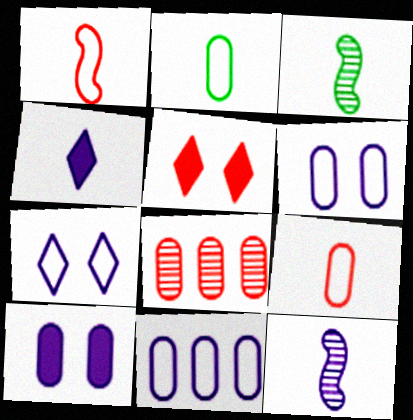[[1, 5, 8], 
[2, 8, 10], 
[3, 4, 9], 
[3, 5, 11]]